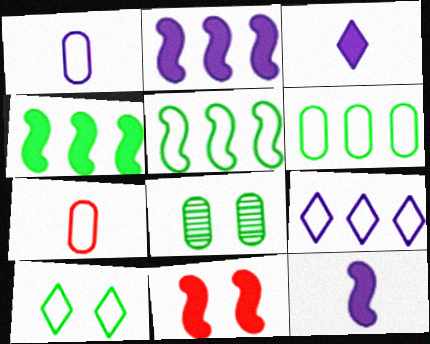[[4, 11, 12]]